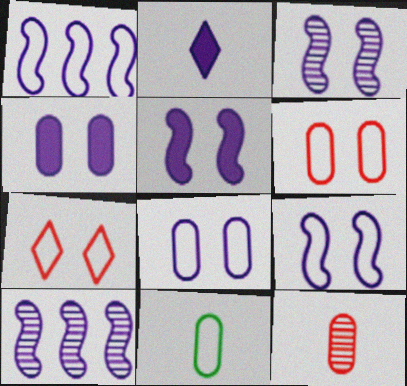[[1, 7, 11], 
[2, 8, 10], 
[3, 5, 9]]